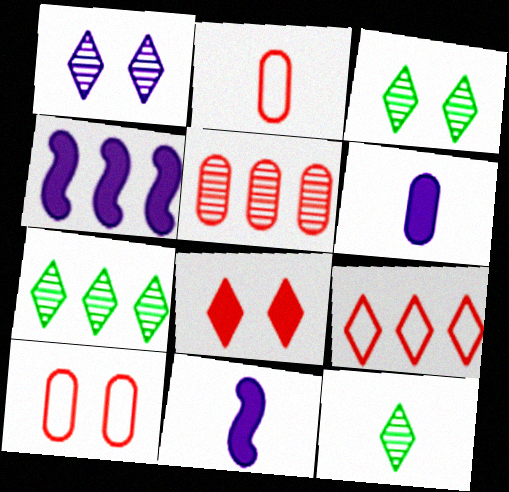[[2, 3, 4], 
[2, 11, 12], 
[3, 7, 12], 
[4, 10, 12], 
[7, 10, 11]]